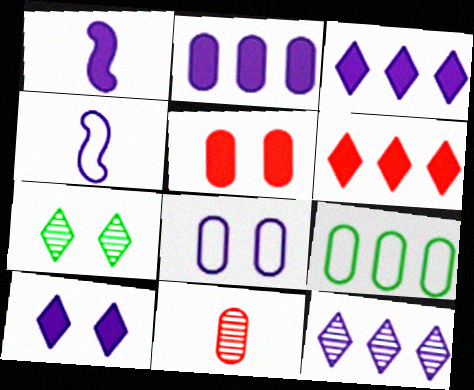[[1, 2, 10], 
[1, 8, 12]]